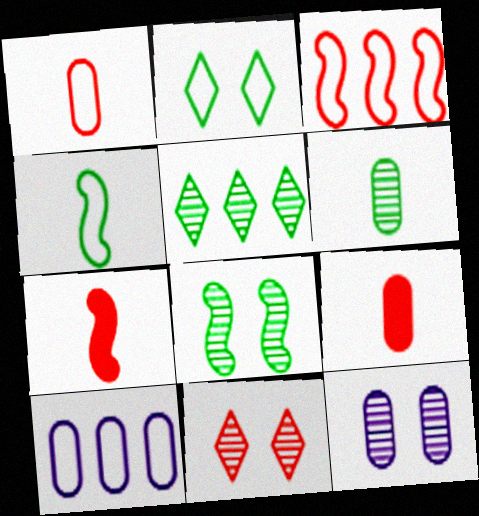[[3, 9, 11], 
[5, 6, 8], 
[8, 11, 12]]